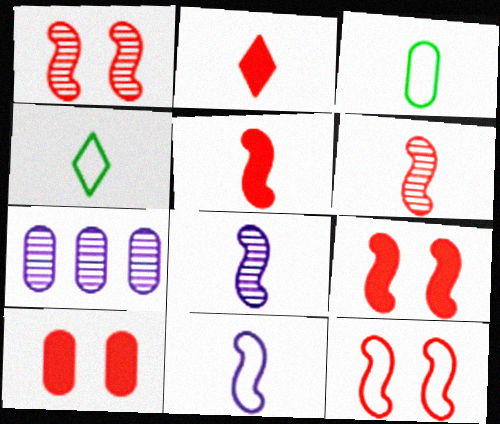[[1, 9, 12], 
[2, 3, 8], 
[3, 7, 10], 
[4, 7, 9]]